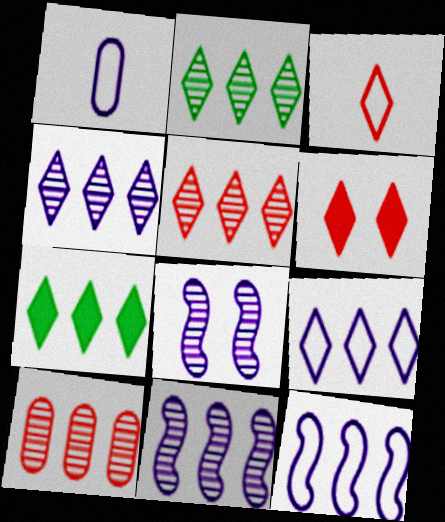[[2, 4, 5], 
[2, 10, 11], 
[3, 5, 6], 
[5, 7, 9], 
[7, 10, 12]]